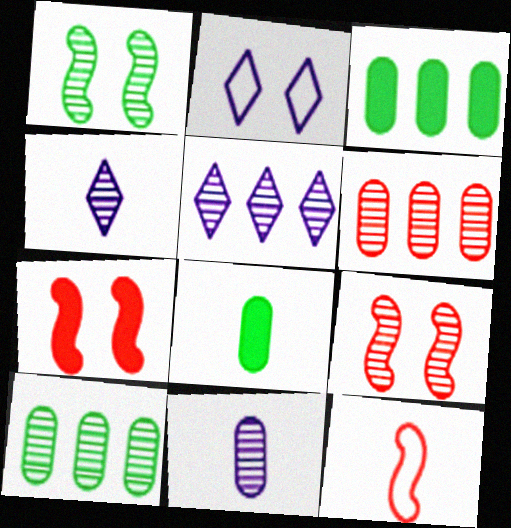[[1, 4, 6], 
[4, 8, 12], 
[4, 9, 10]]